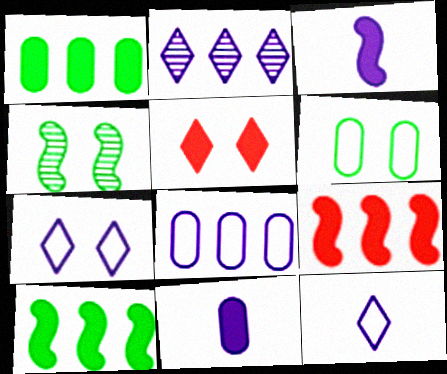[[1, 3, 5], 
[5, 10, 11]]